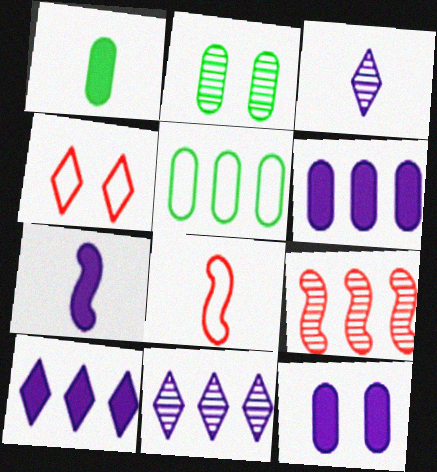[[1, 2, 5], 
[1, 3, 8], 
[2, 3, 9], 
[2, 8, 10], 
[5, 9, 10], 
[7, 10, 12]]